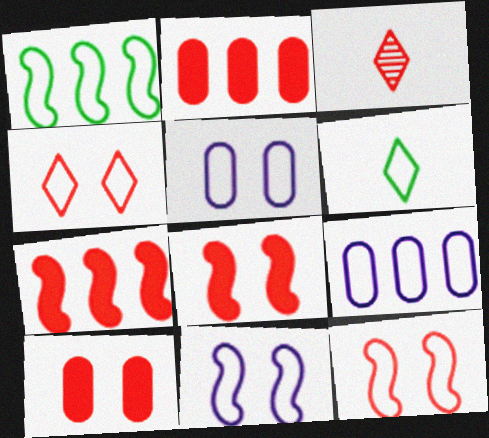[[2, 3, 12], 
[6, 9, 12]]